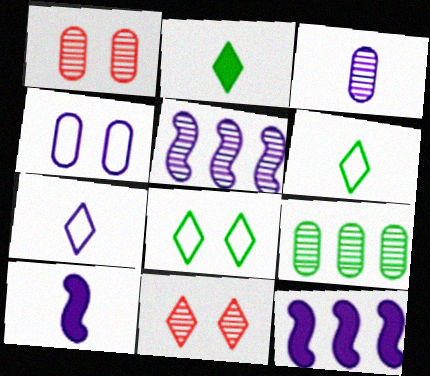[[1, 3, 9], 
[1, 6, 12], 
[3, 7, 10]]